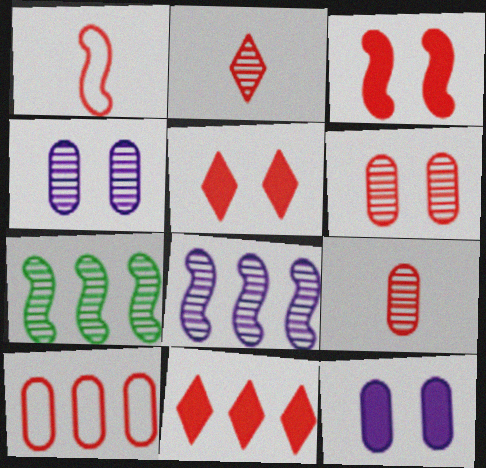[[1, 6, 11], 
[2, 3, 10], 
[2, 4, 7]]